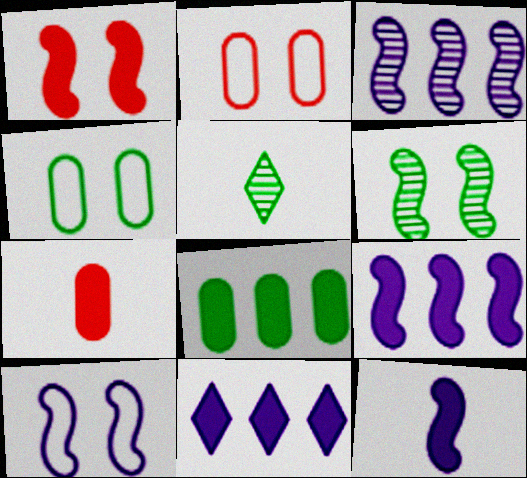[[1, 6, 10], 
[2, 5, 9], 
[3, 10, 12]]